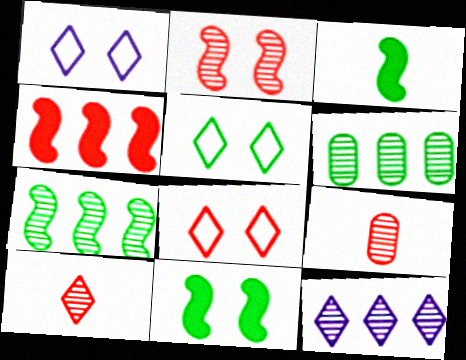[[1, 5, 8], 
[3, 5, 6], 
[4, 8, 9]]